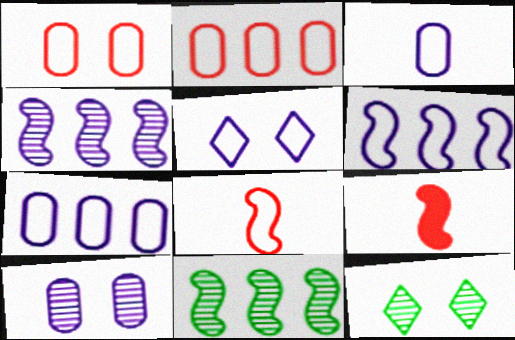[[3, 5, 6], 
[7, 9, 12]]